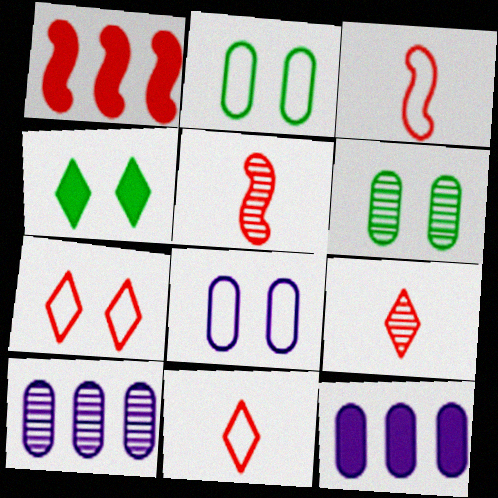[[3, 4, 10]]